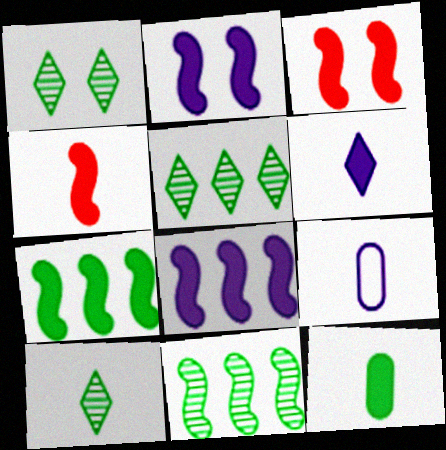[[1, 5, 10], 
[2, 4, 7], 
[3, 5, 9], 
[4, 6, 12], 
[4, 9, 10]]